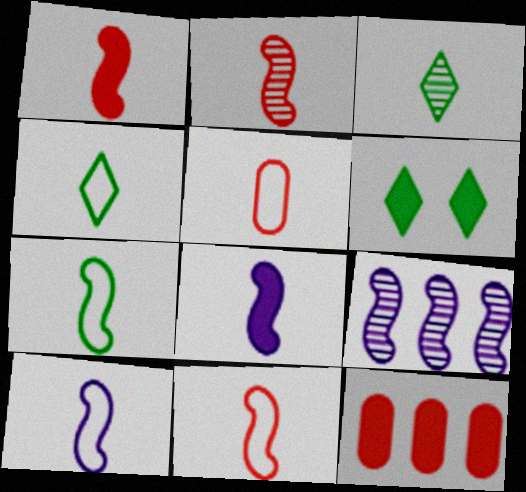[[1, 2, 11], 
[2, 7, 8], 
[3, 5, 8], 
[4, 5, 10], 
[5, 6, 9], 
[6, 8, 12], 
[7, 10, 11]]